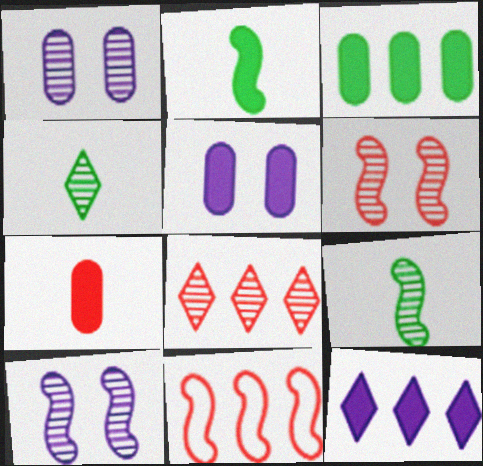[[1, 8, 9], 
[2, 10, 11], 
[3, 5, 7], 
[4, 5, 11]]